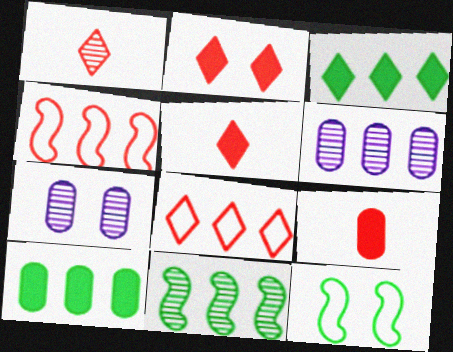[[1, 2, 8], 
[1, 7, 11], 
[2, 7, 12], 
[3, 4, 6], 
[5, 6, 12]]